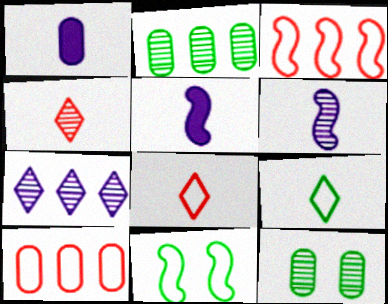[[1, 10, 12]]